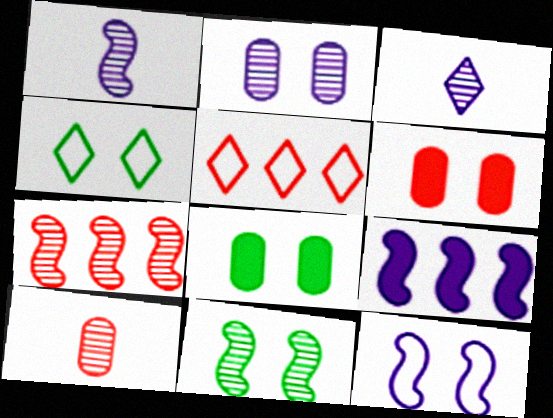[[1, 5, 8], 
[1, 7, 11], 
[1, 9, 12], 
[4, 8, 11], 
[4, 9, 10]]